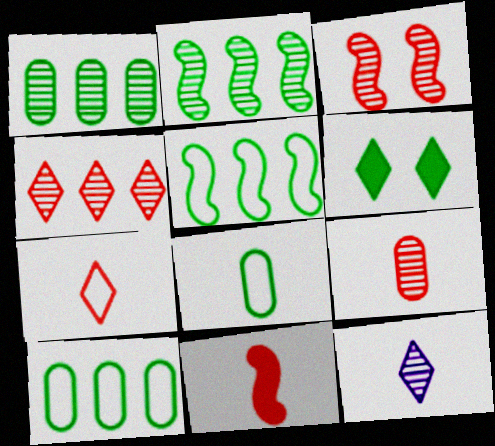[[1, 3, 12], 
[2, 6, 8], 
[3, 4, 9], 
[7, 9, 11], 
[8, 11, 12]]